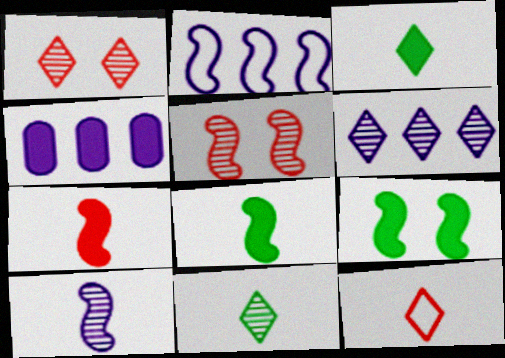[[1, 6, 11], 
[2, 4, 6], 
[2, 5, 8]]